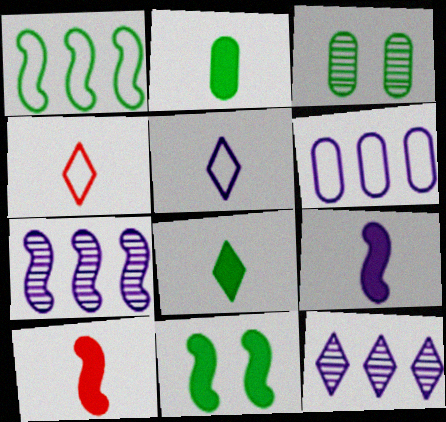[[1, 3, 8]]